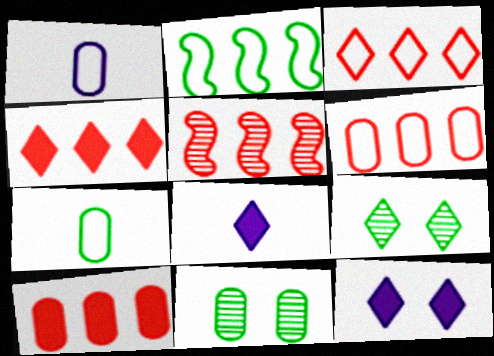[[1, 10, 11], 
[3, 5, 10], 
[3, 8, 9], 
[4, 5, 6], 
[5, 7, 12]]